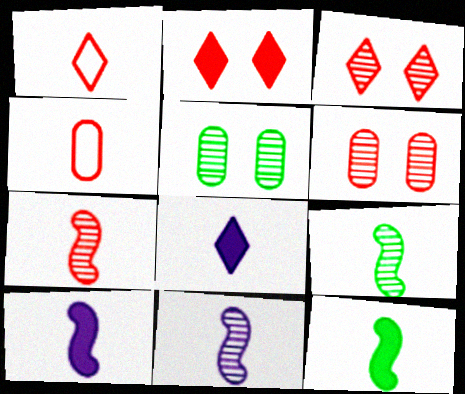[[4, 8, 9], 
[7, 9, 11]]